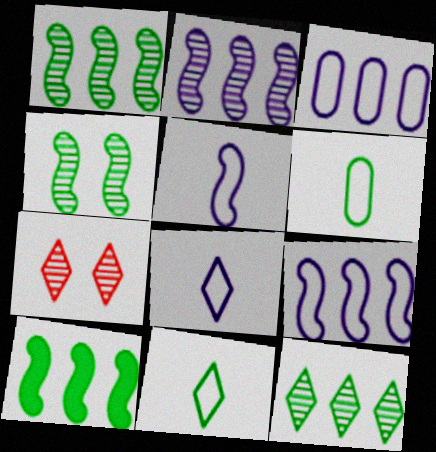[]